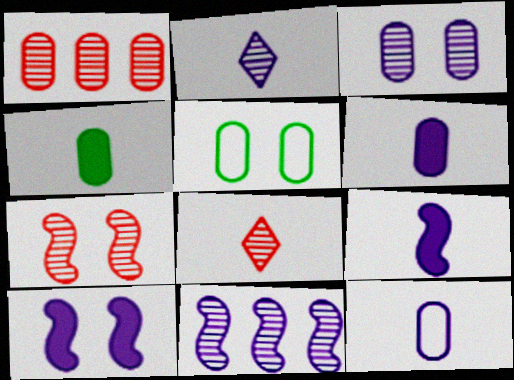[[1, 5, 6], 
[1, 7, 8], 
[2, 3, 11], 
[2, 9, 12]]